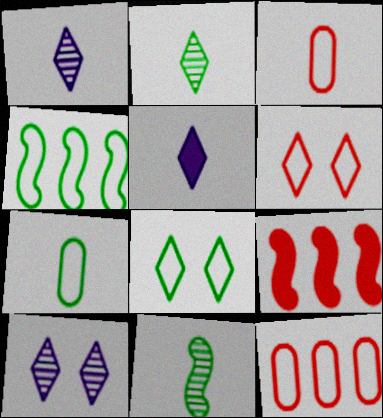[[3, 5, 11], 
[4, 7, 8], 
[7, 9, 10]]